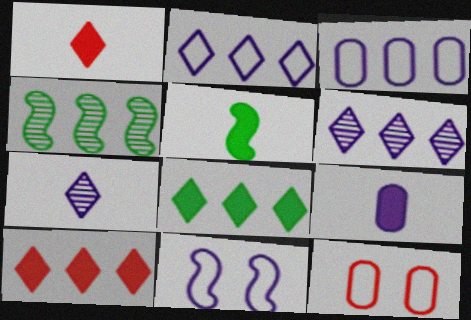[[1, 5, 9], 
[3, 4, 10], 
[5, 6, 12], 
[6, 9, 11]]